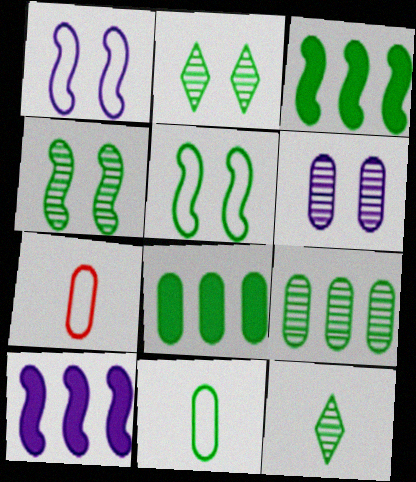[[2, 3, 11], 
[2, 7, 10], 
[4, 9, 12], 
[5, 8, 12], 
[6, 7, 8]]